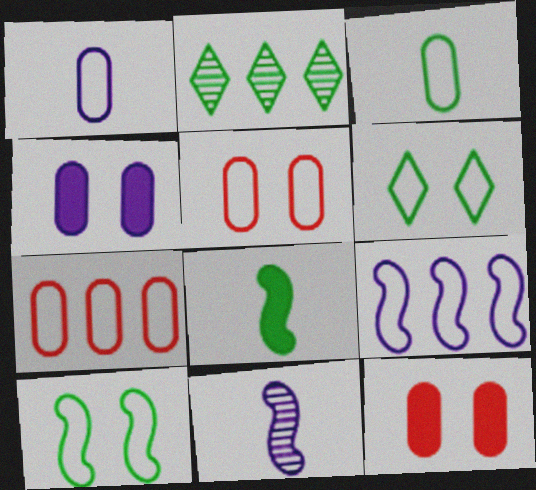[]